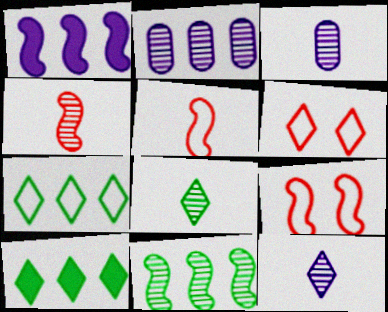[[3, 4, 8], 
[3, 9, 10], 
[6, 10, 12]]